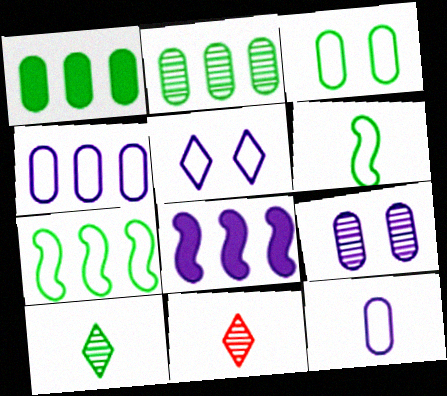[[3, 8, 11]]